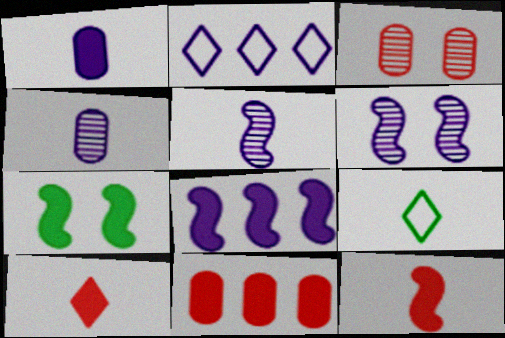[[1, 2, 6], 
[3, 8, 9], 
[4, 9, 12], 
[6, 9, 11], 
[7, 8, 12]]